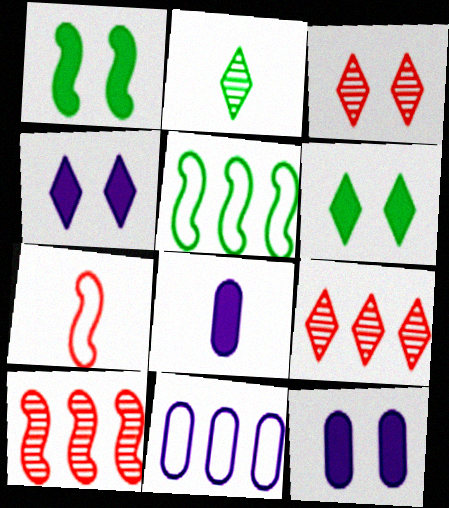[[2, 7, 8], 
[3, 5, 8]]